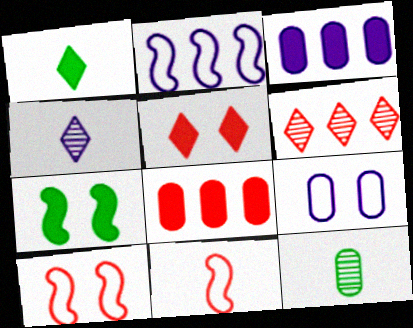[[2, 5, 12], 
[8, 9, 12]]